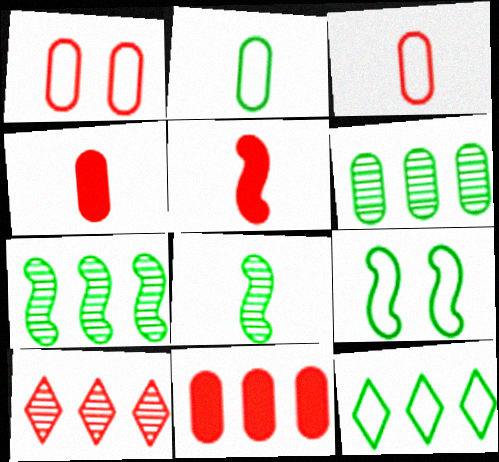[[1, 5, 10], 
[2, 9, 12]]